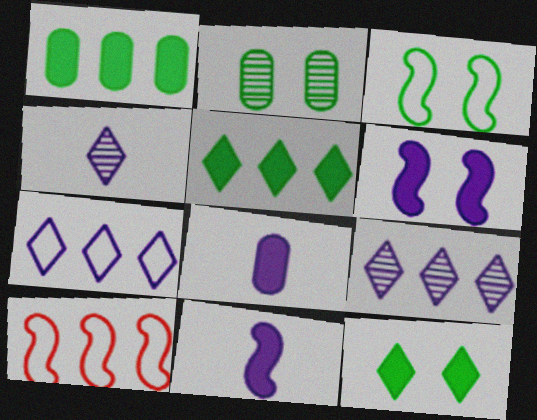[[1, 9, 10], 
[2, 3, 12]]